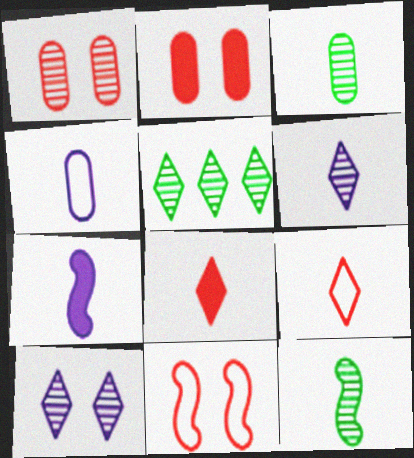[[3, 7, 9], 
[4, 6, 7], 
[4, 8, 12]]